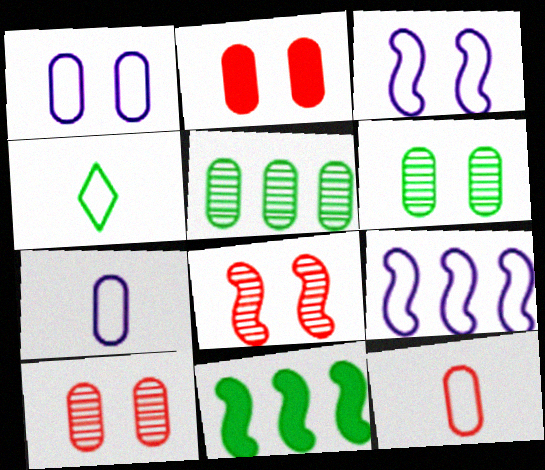[[1, 2, 6], 
[2, 5, 7], 
[4, 6, 11]]